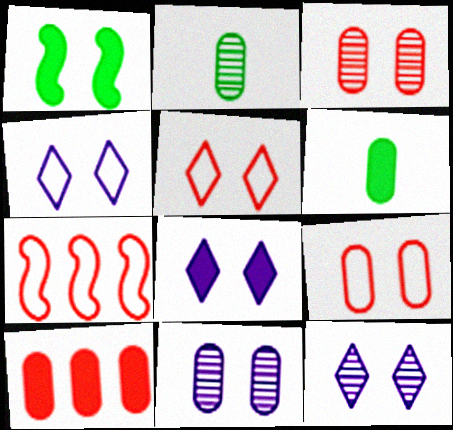[[1, 3, 4], 
[1, 5, 11], 
[1, 9, 12], 
[2, 7, 8], 
[4, 8, 12], 
[6, 7, 12]]